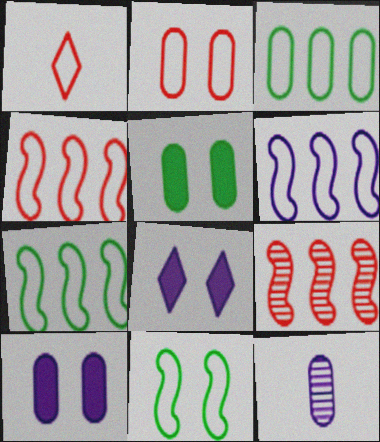[[1, 2, 4], 
[4, 6, 7], 
[6, 8, 12]]